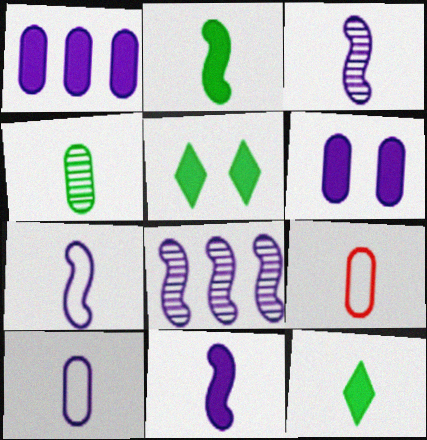[[3, 7, 11], 
[3, 9, 12], 
[5, 8, 9]]